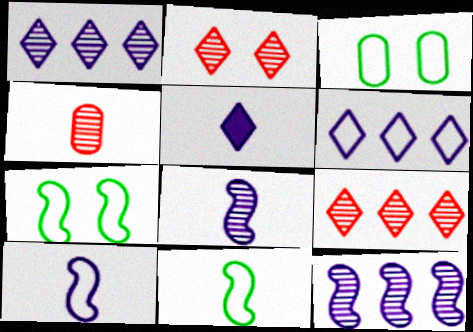[[4, 5, 11]]